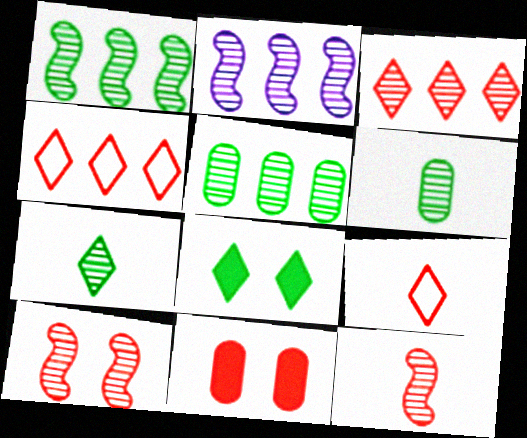[[2, 3, 5], 
[4, 11, 12]]